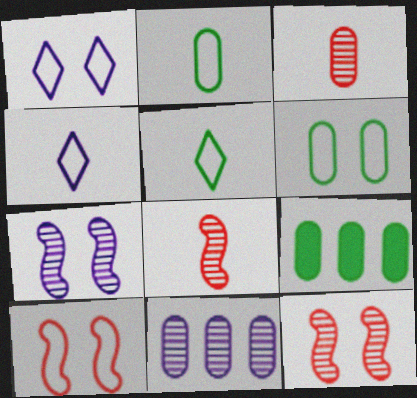[[1, 6, 10], 
[1, 8, 9], 
[4, 9, 12]]